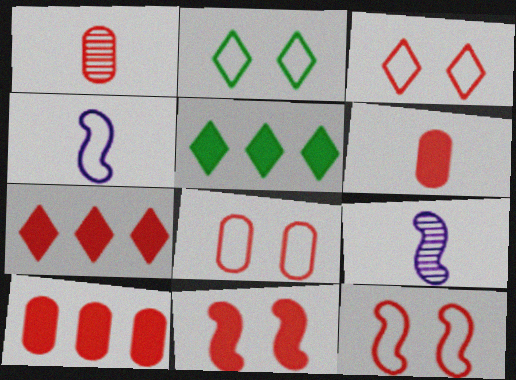[[1, 7, 12], 
[1, 8, 10], 
[2, 9, 10], 
[3, 8, 12], 
[5, 8, 9], 
[6, 7, 11]]